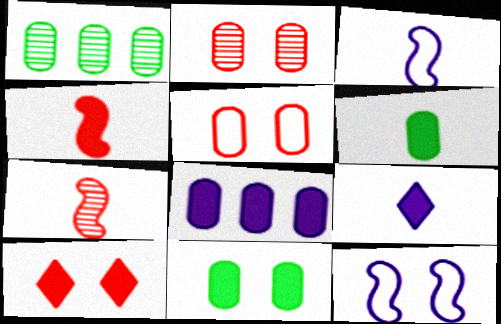[[1, 3, 10], 
[4, 6, 9]]